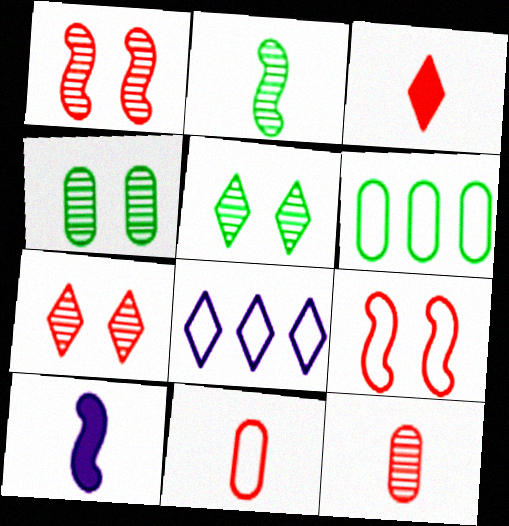[[3, 5, 8], 
[6, 7, 10]]